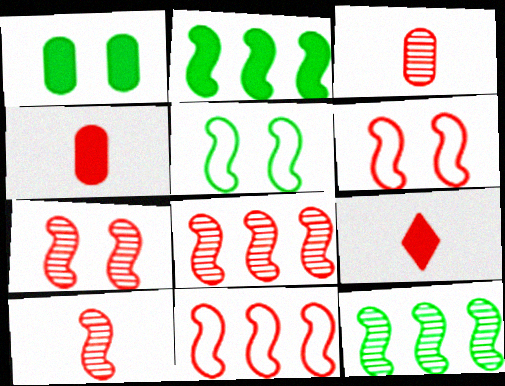[[7, 8, 10]]